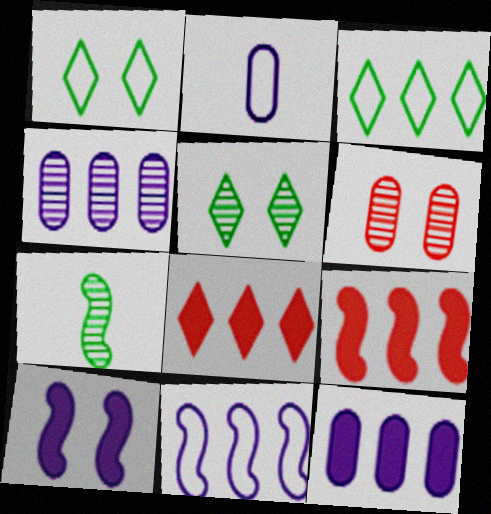[[1, 6, 10], 
[2, 5, 9], 
[3, 4, 9]]